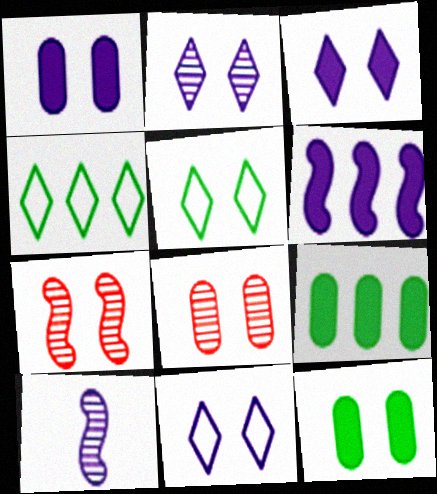[[1, 5, 7], 
[2, 3, 11], 
[7, 11, 12]]